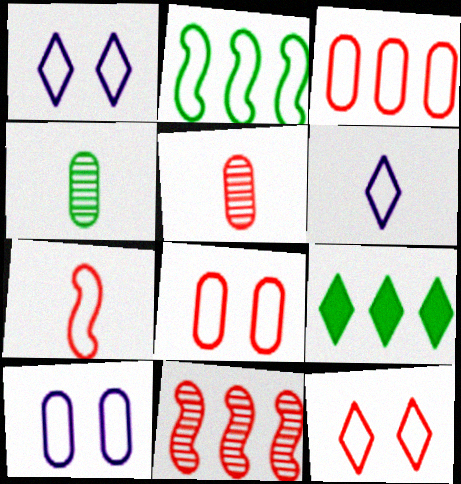[[2, 6, 8], 
[3, 7, 12]]